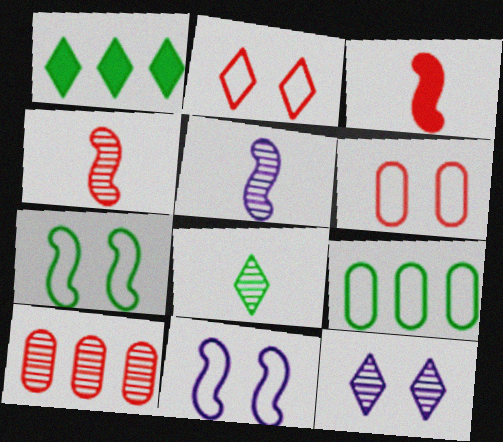[[1, 5, 6], 
[2, 3, 10], 
[3, 9, 12]]